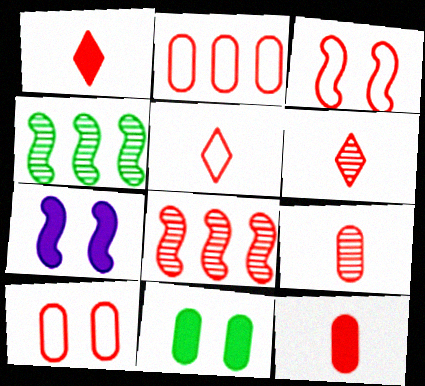[[1, 5, 6], 
[1, 8, 10], 
[2, 3, 5]]